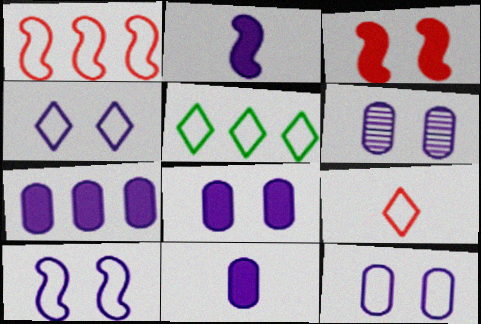[[4, 5, 9], 
[4, 10, 12], 
[6, 8, 12], 
[7, 8, 11]]